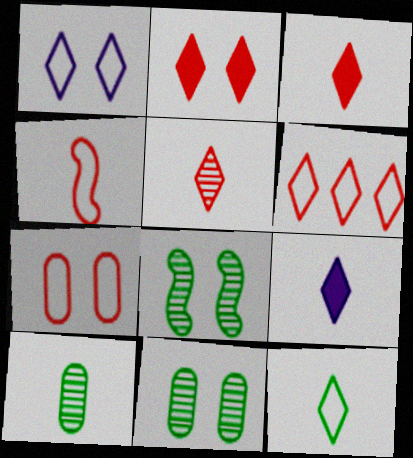[[1, 6, 12], 
[2, 5, 6], 
[4, 6, 7], 
[4, 9, 10], 
[5, 9, 12]]